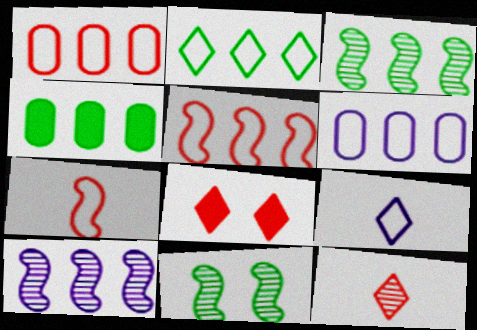[[2, 3, 4], 
[2, 5, 6]]